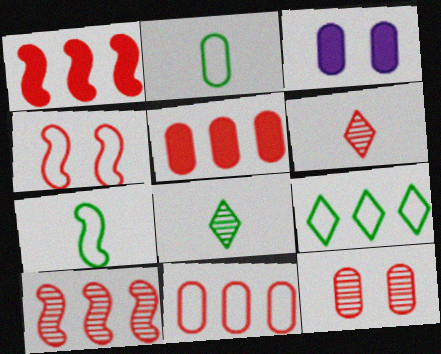[[4, 5, 6], 
[6, 10, 12]]